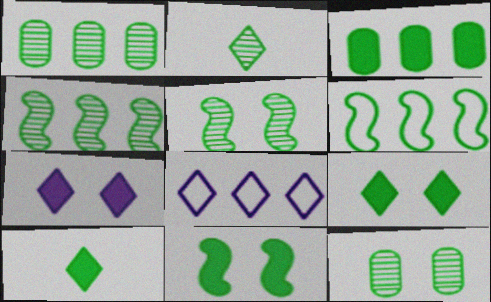[[1, 2, 5], 
[2, 4, 12], 
[3, 10, 11], 
[6, 10, 12]]